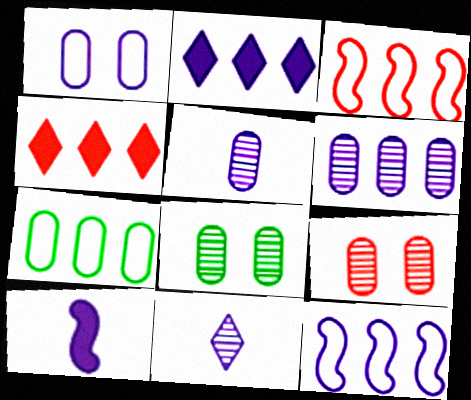[[2, 6, 12]]